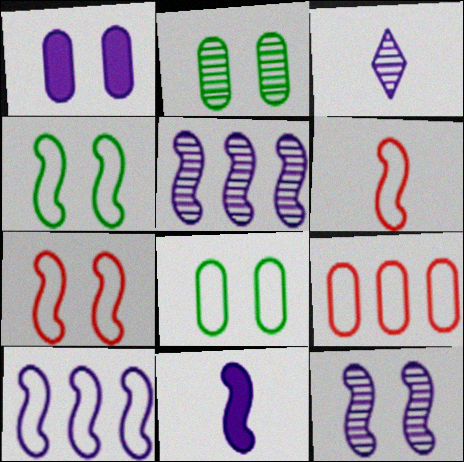[[1, 3, 10], 
[4, 6, 10], 
[10, 11, 12]]